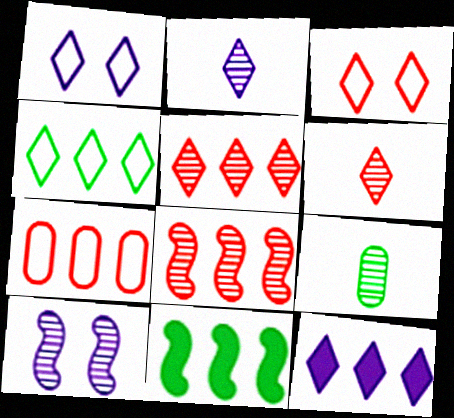[[1, 2, 12], 
[4, 5, 12], 
[5, 9, 10]]